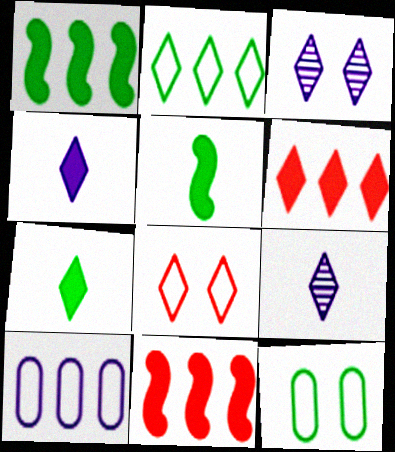[[9, 11, 12]]